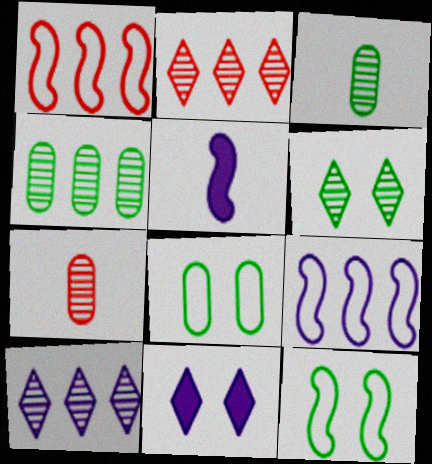[[1, 3, 11], 
[2, 5, 8]]